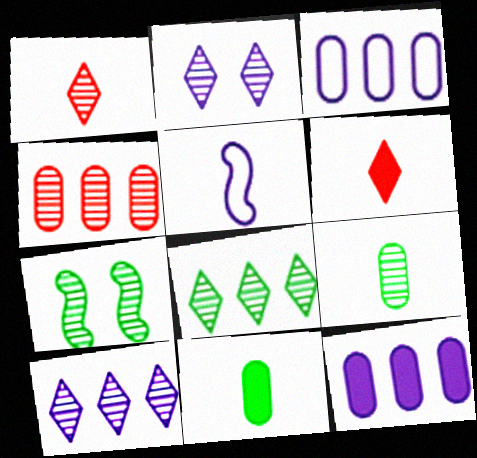[[1, 2, 8], 
[1, 5, 11], 
[2, 5, 12], 
[3, 6, 7], 
[5, 6, 9], 
[7, 8, 9]]